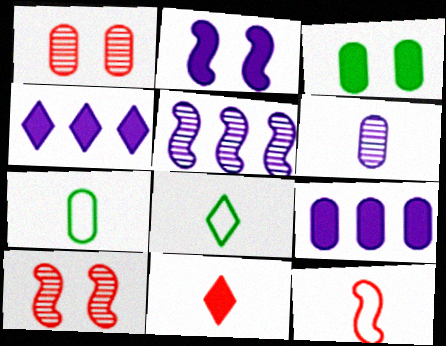[[1, 7, 9], 
[4, 7, 10], 
[8, 9, 10]]